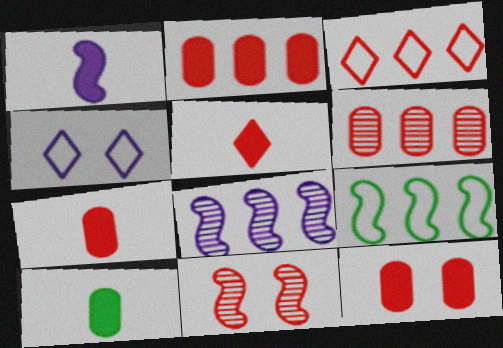[[1, 5, 10], 
[1, 9, 11], 
[2, 7, 12], 
[3, 7, 11]]